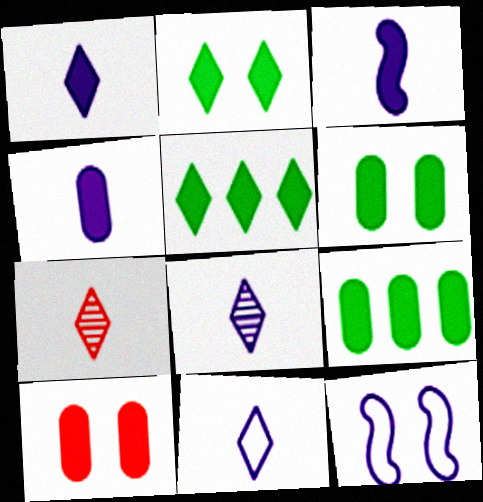[[1, 3, 4], 
[1, 8, 11], 
[3, 5, 10], 
[4, 9, 10], 
[7, 9, 12]]